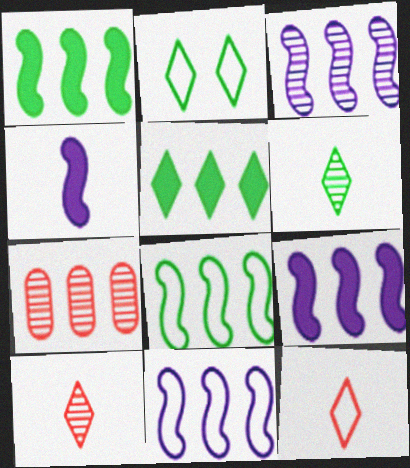[[2, 4, 7], 
[2, 5, 6], 
[3, 9, 11], 
[5, 7, 11]]